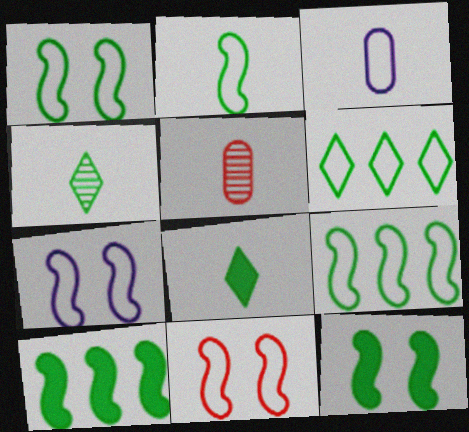[[1, 2, 9], 
[1, 7, 11], 
[3, 6, 11]]